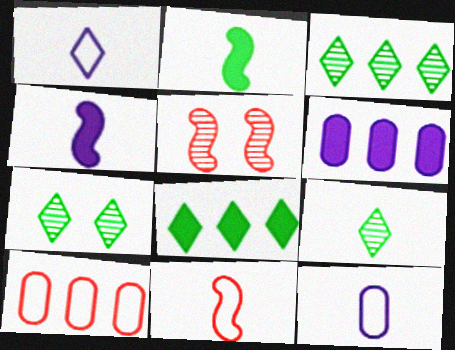[[3, 7, 9], 
[4, 7, 10], 
[5, 8, 12], 
[6, 7, 11]]